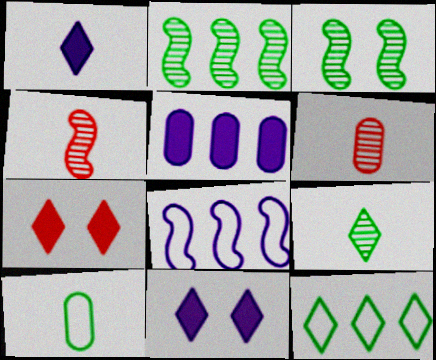[[1, 4, 10]]